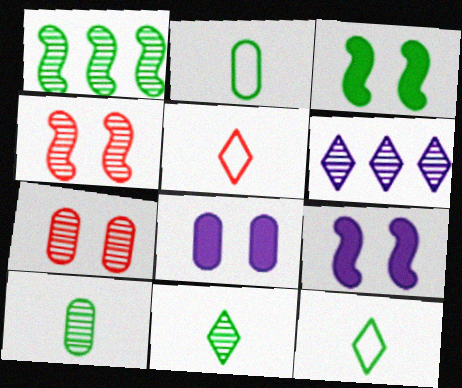[[1, 5, 8], 
[4, 6, 10]]